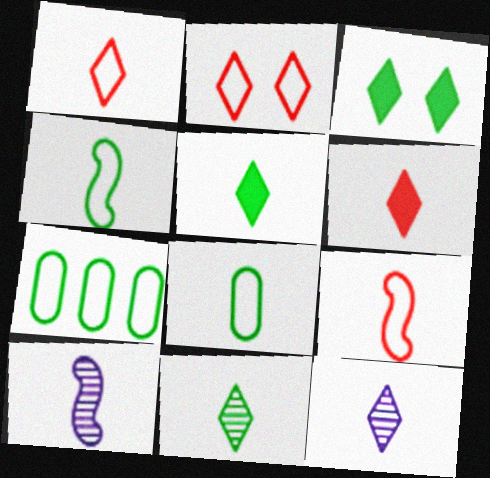[[1, 5, 12], 
[6, 8, 10]]